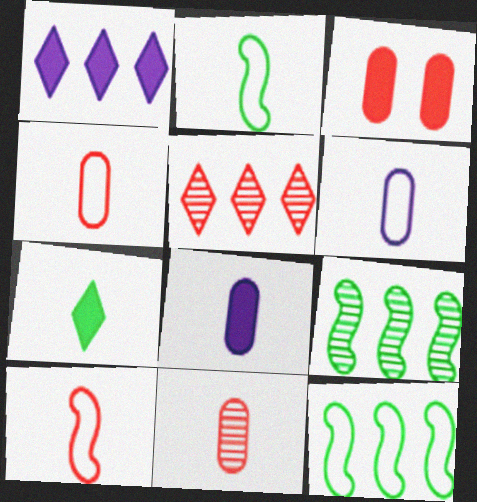[[3, 5, 10]]